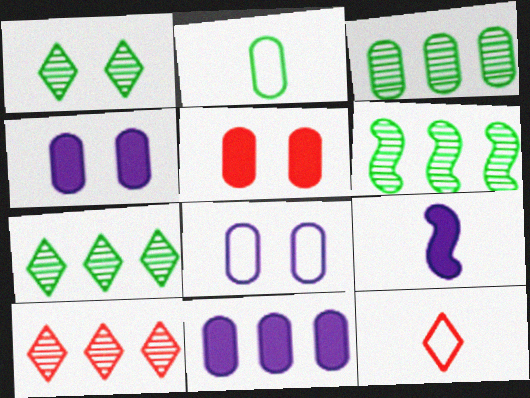[[3, 6, 7], 
[4, 6, 12]]